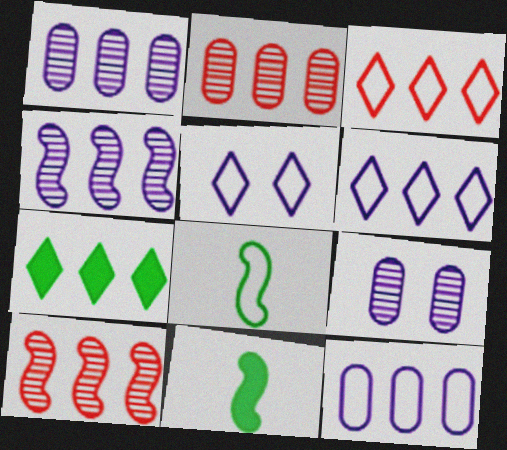[[2, 5, 11], 
[3, 9, 11], 
[7, 10, 12]]